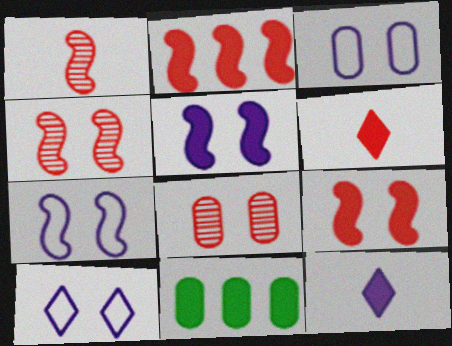[[1, 10, 11], 
[3, 7, 10], 
[5, 6, 11], 
[9, 11, 12]]